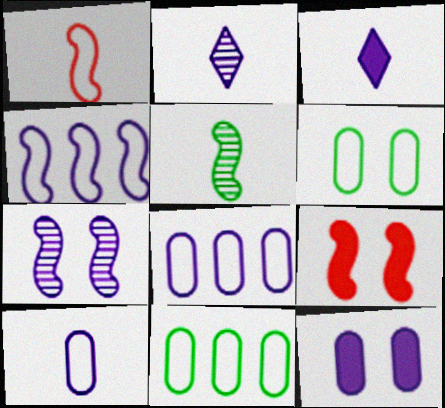[[2, 4, 12], 
[2, 9, 11], 
[3, 7, 8], 
[4, 5, 9]]